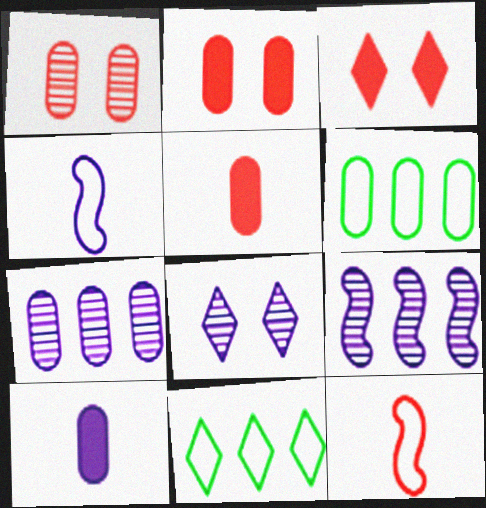[[1, 6, 10]]